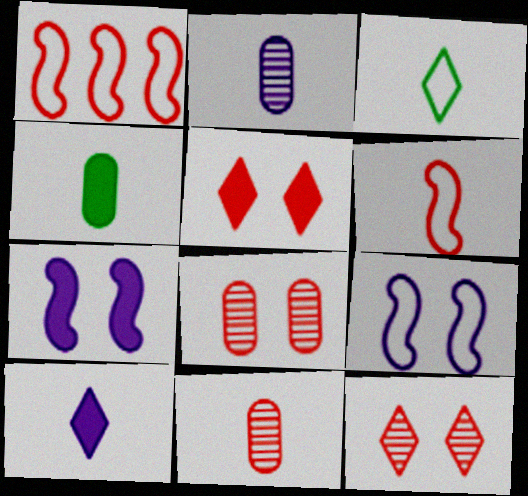[[1, 5, 11]]